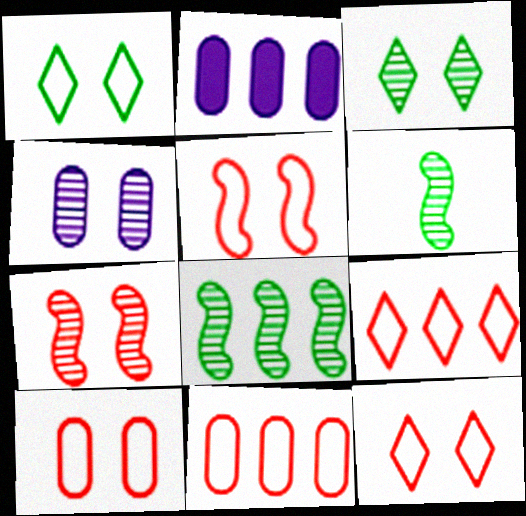[[2, 6, 12], 
[2, 8, 9], 
[3, 4, 7], 
[5, 10, 12]]